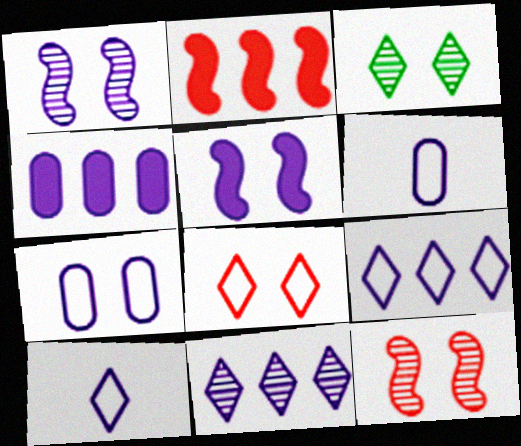[[1, 4, 10], 
[2, 3, 6], 
[5, 6, 11]]